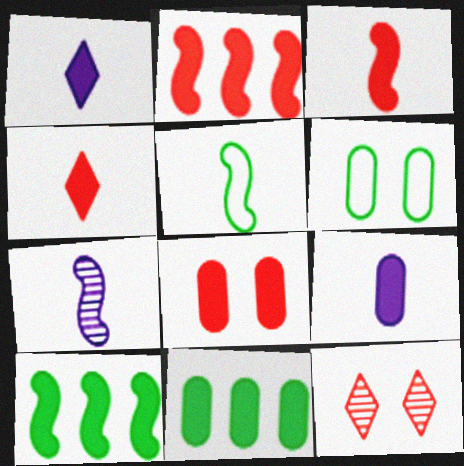[[1, 8, 10], 
[2, 4, 8], 
[3, 5, 7], 
[8, 9, 11]]